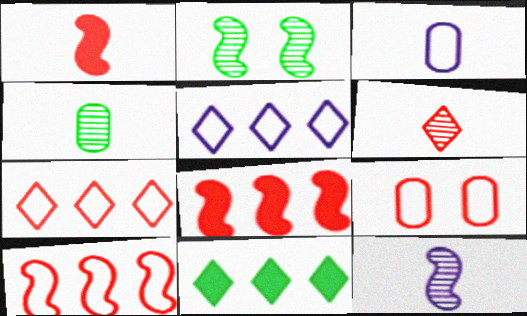[[4, 6, 12], 
[6, 8, 9], 
[9, 11, 12]]